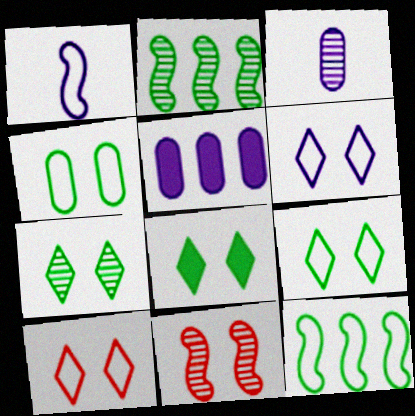[[6, 9, 10], 
[7, 8, 9]]